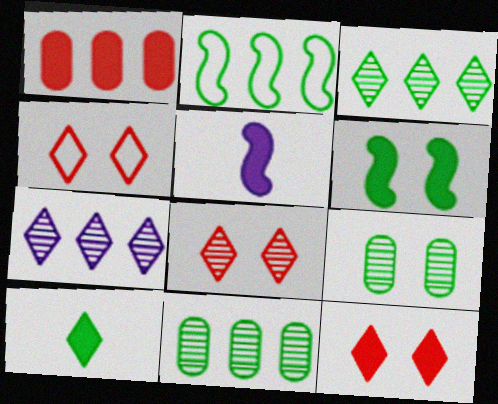[[1, 2, 7], 
[2, 9, 10], 
[4, 5, 11], 
[4, 7, 10], 
[4, 8, 12]]